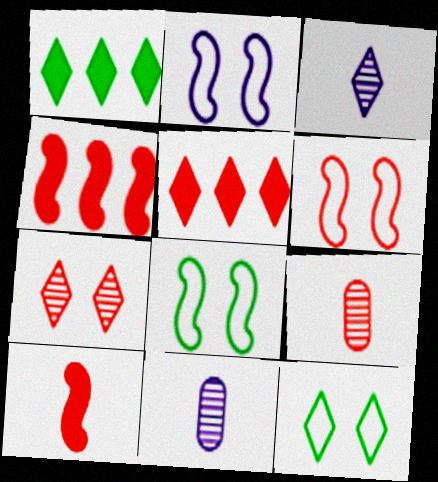[[1, 2, 9], 
[1, 6, 11], 
[2, 6, 8], 
[3, 5, 12], 
[4, 11, 12], 
[5, 6, 9], 
[5, 8, 11]]